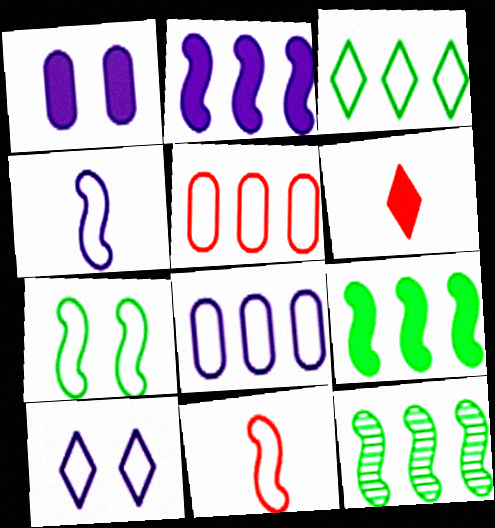[[1, 6, 9], 
[4, 8, 10]]